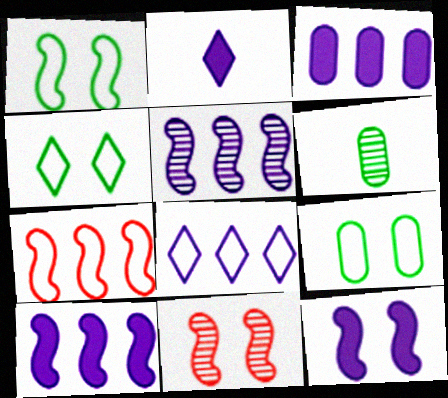[[1, 4, 9], 
[1, 11, 12], 
[2, 3, 12], 
[3, 5, 8]]